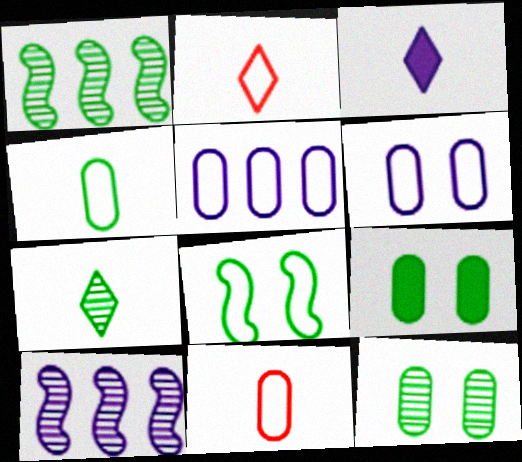[[1, 7, 12], 
[2, 3, 7], 
[2, 5, 8], 
[2, 9, 10], 
[3, 6, 10]]